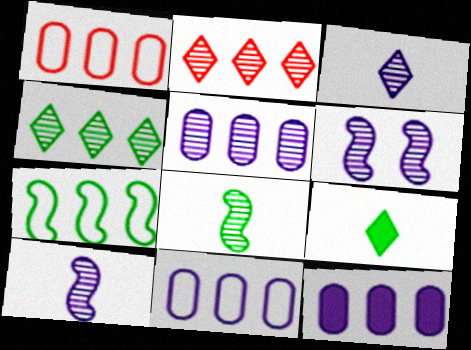[[1, 6, 9], 
[2, 7, 12], 
[3, 5, 6], 
[5, 11, 12]]